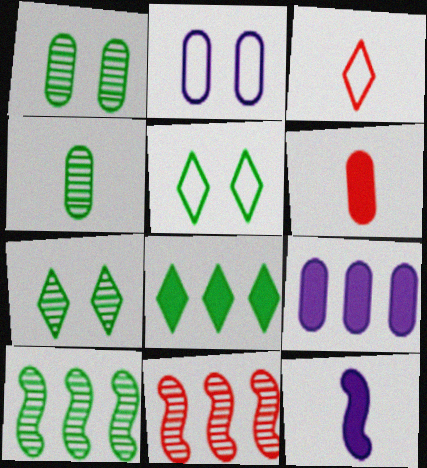[[3, 4, 12], 
[4, 7, 10]]